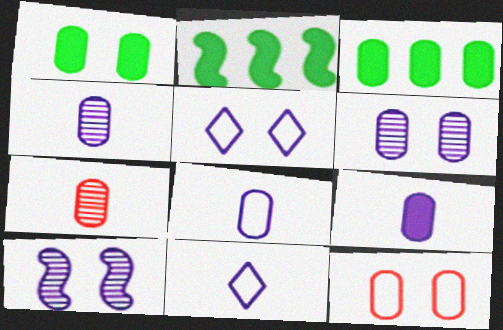[[1, 6, 12], 
[2, 5, 7], 
[3, 4, 12], 
[4, 8, 9]]